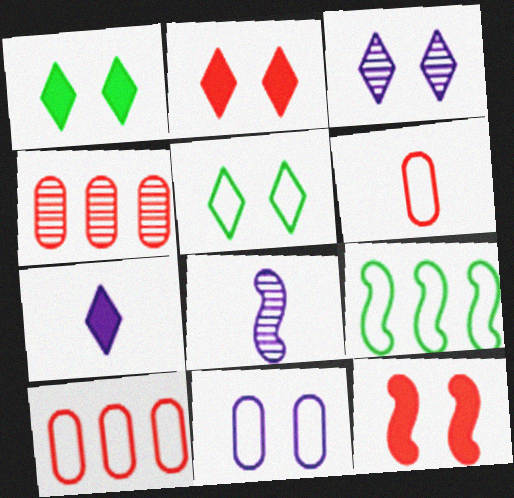[[1, 8, 10], 
[2, 3, 5], 
[8, 9, 12]]